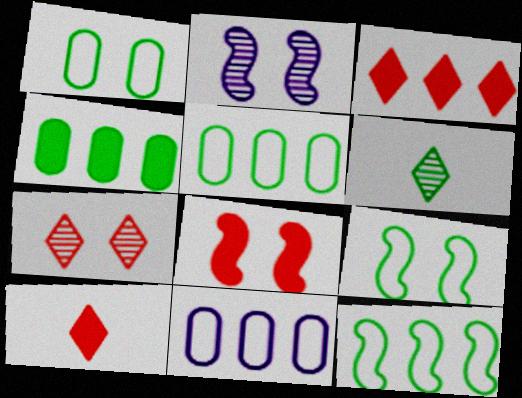[[2, 5, 10], 
[2, 8, 9], 
[4, 6, 9], 
[6, 8, 11]]